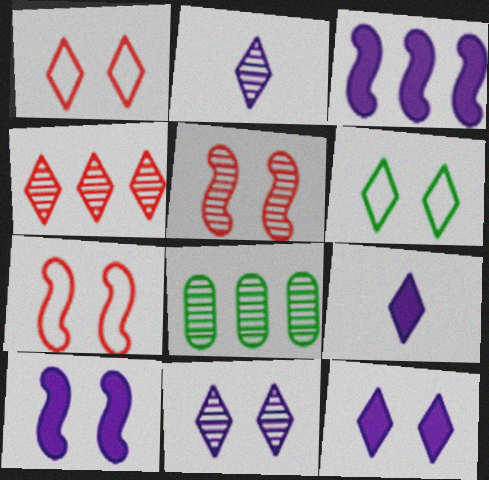[[2, 5, 8], 
[4, 6, 9], 
[7, 8, 9]]